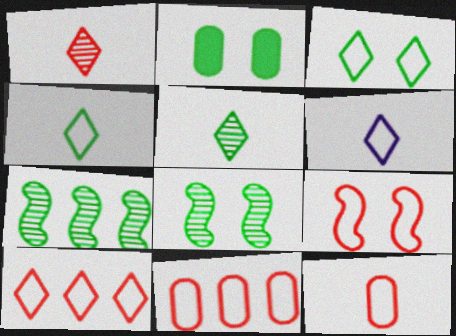[[2, 3, 8], 
[2, 4, 7], 
[3, 6, 10], 
[9, 10, 12]]